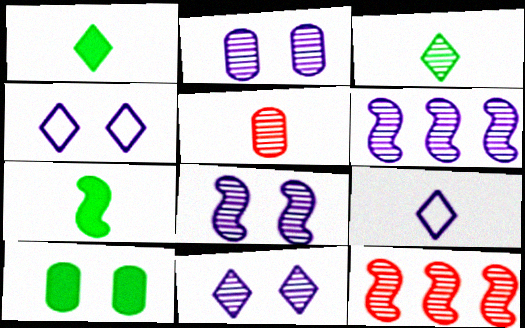[[2, 3, 12], 
[2, 8, 11], 
[5, 7, 9], 
[9, 10, 12]]